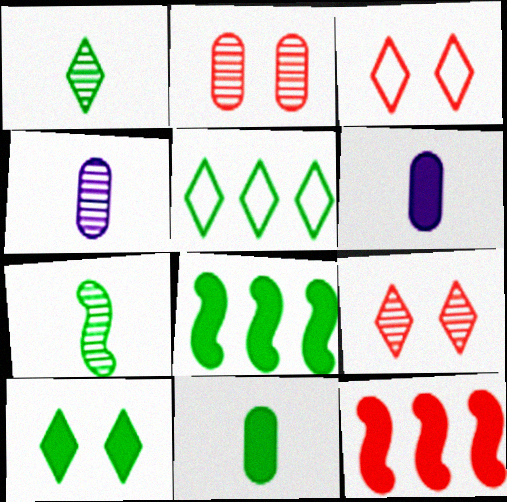[[1, 5, 10], 
[3, 4, 8], 
[6, 10, 12], 
[8, 10, 11]]